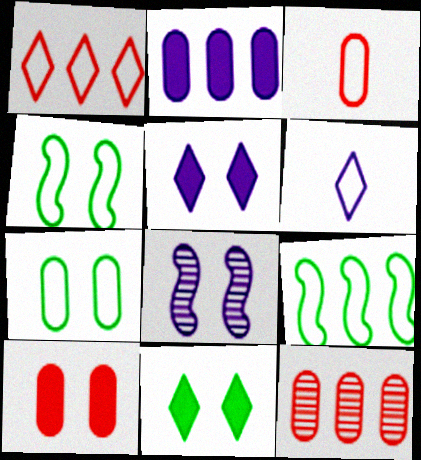[[2, 6, 8], 
[3, 10, 12]]